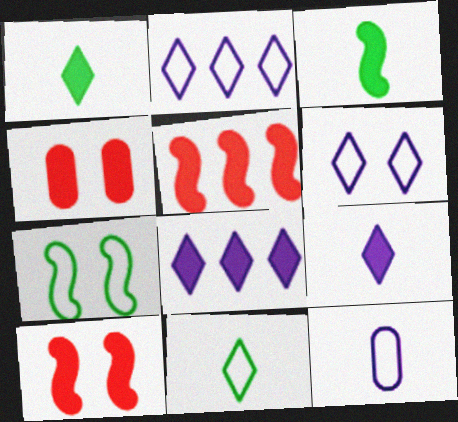[[3, 4, 8]]